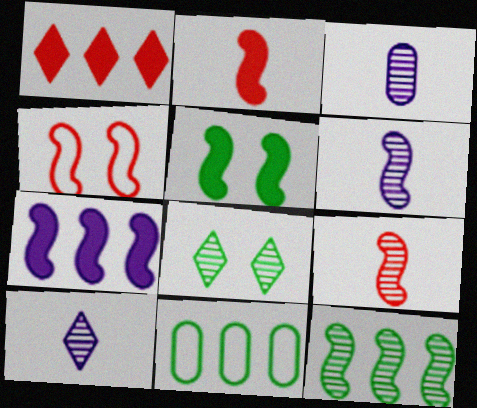[[2, 5, 7], 
[3, 6, 10]]